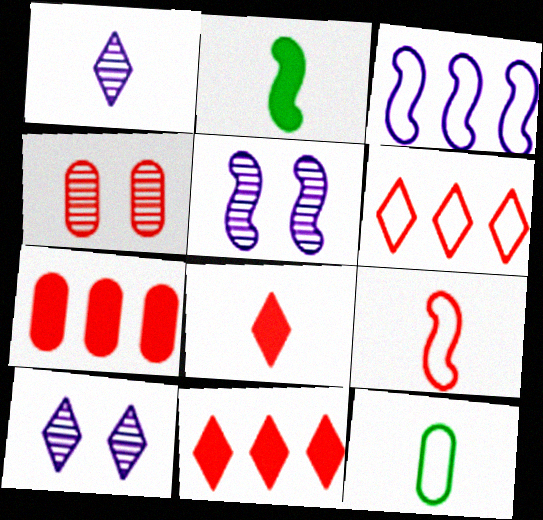[[4, 9, 11], 
[5, 11, 12]]